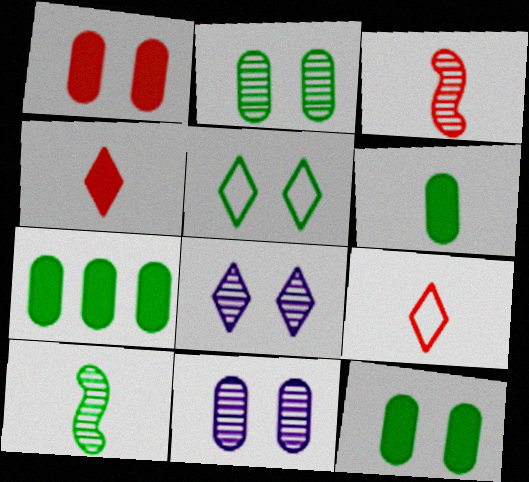[[5, 7, 10], 
[6, 7, 12]]